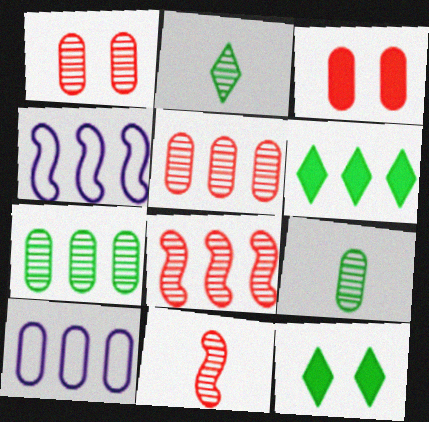[[2, 3, 4], 
[3, 9, 10], 
[4, 5, 6], 
[6, 8, 10], 
[10, 11, 12]]